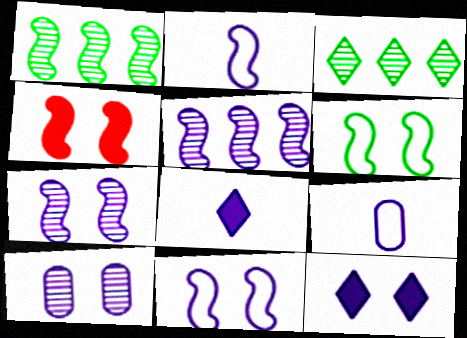[[1, 2, 4], 
[3, 4, 9], 
[4, 6, 7], 
[5, 9, 12], 
[10, 11, 12]]